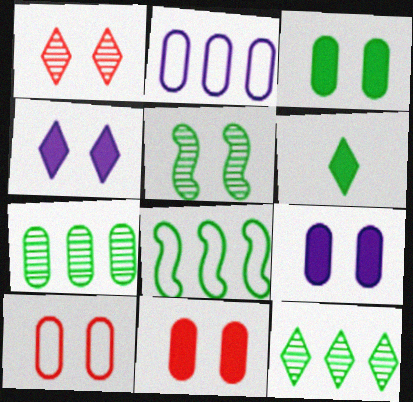[[3, 9, 11], 
[4, 5, 10]]